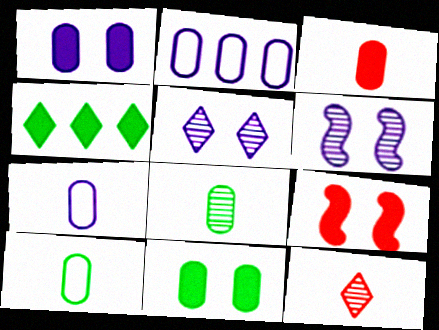[[3, 7, 8]]